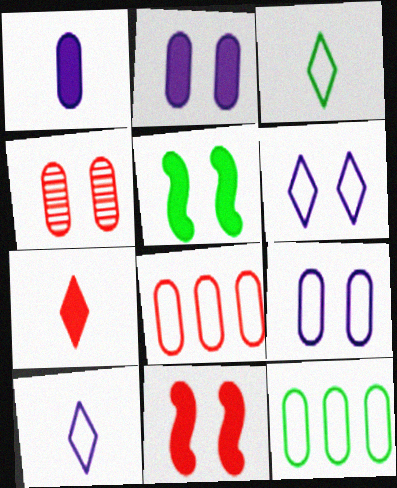[[1, 4, 12], 
[4, 5, 6]]